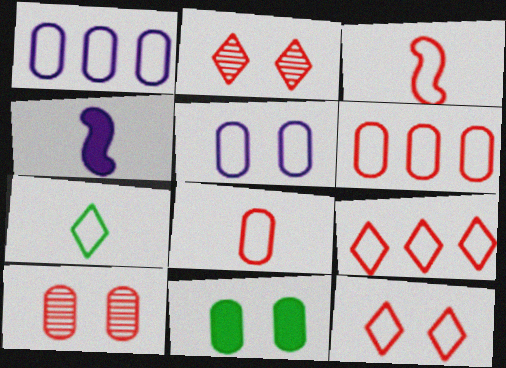[[3, 6, 12], 
[5, 10, 11]]